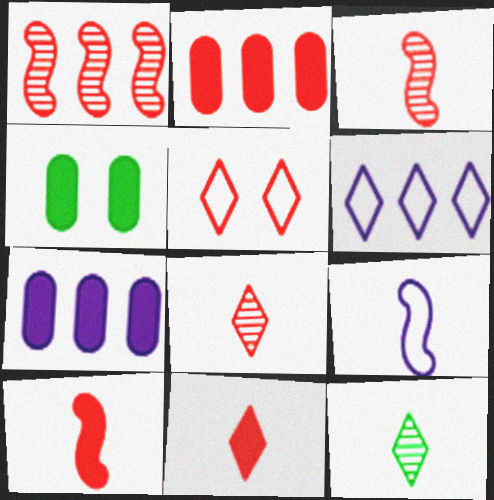[[2, 3, 5], 
[3, 4, 6]]